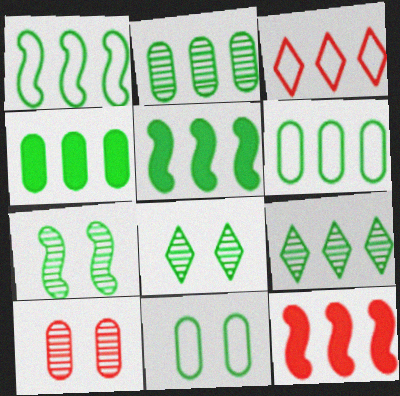[[1, 4, 9], 
[2, 4, 6], 
[5, 6, 9]]